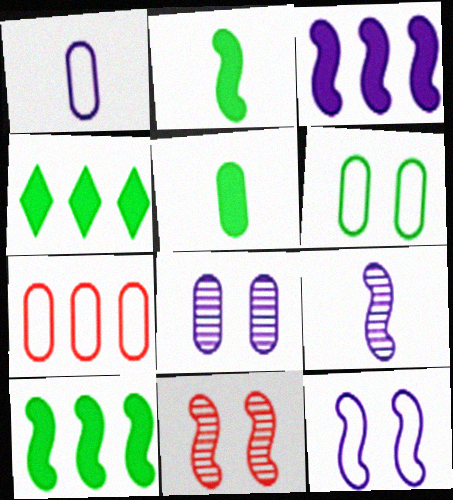[[1, 4, 11], 
[1, 6, 7], 
[3, 9, 12], 
[5, 7, 8]]